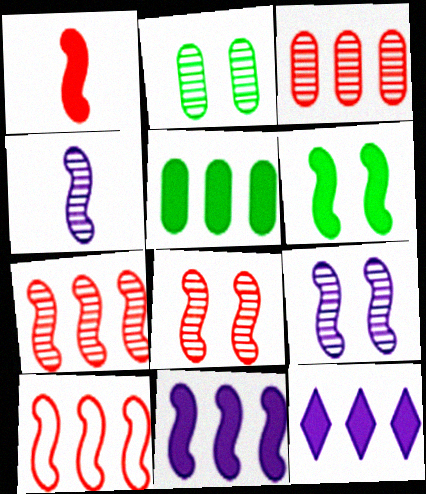[[1, 6, 11], 
[1, 8, 10], 
[4, 6, 10]]